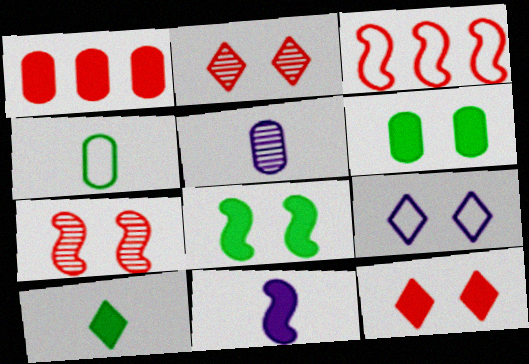[[3, 4, 9], 
[6, 7, 9]]